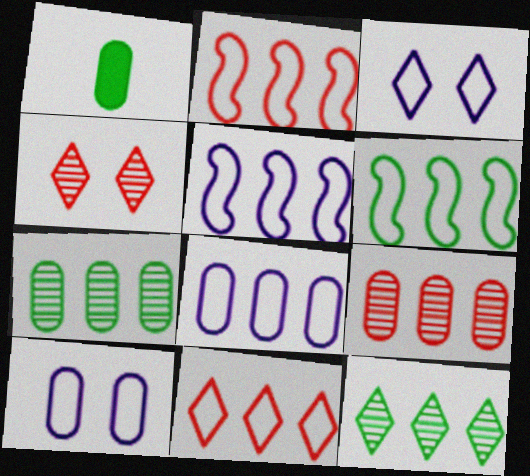[[1, 4, 5], 
[1, 9, 10], 
[2, 5, 6], 
[6, 8, 11]]